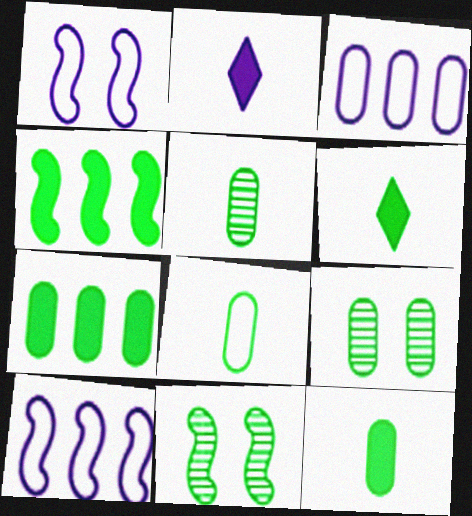[[5, 8, 12], 
[7, 8, 9]]